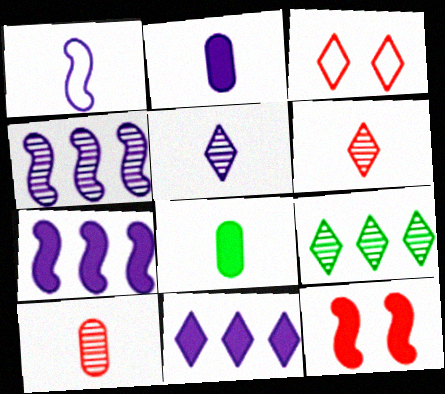[[1, 2, 5], 
[1, 6, 8], 
[3, 4, 8], 
[8, 11, 12]]